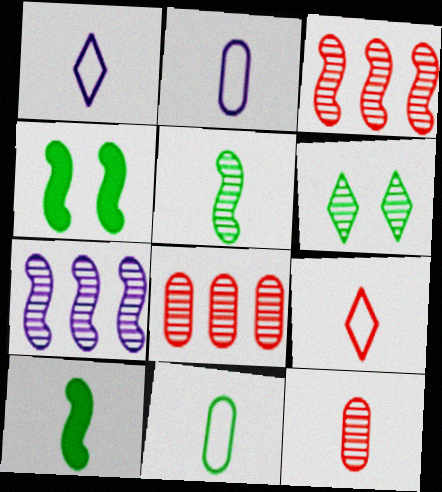[[1, 4, 8], 
[1, 10, 12], 
[6, 7, 12]]